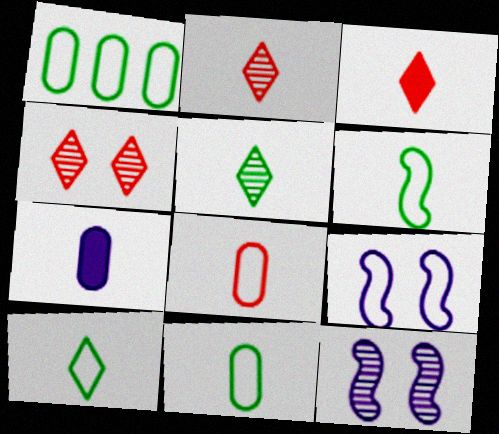[[1, 3, 12], 
[2, 6, 7], 
[6, 10, 11]]